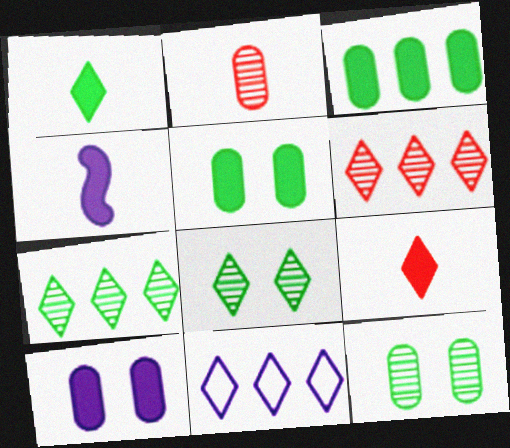[[8, 9, 11]]